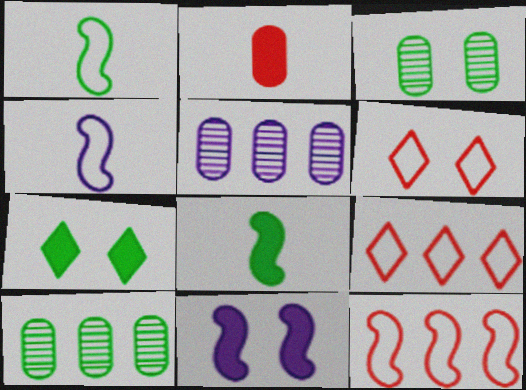[[1, 7, 10], 
[3, 6, 11], 
[5, 6, 8]]